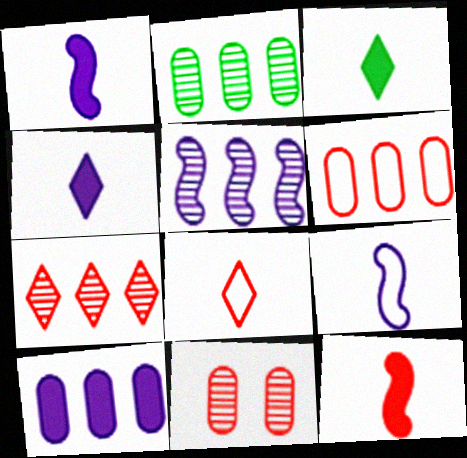[[2, 5, 7], 
[2, 6, 10]]